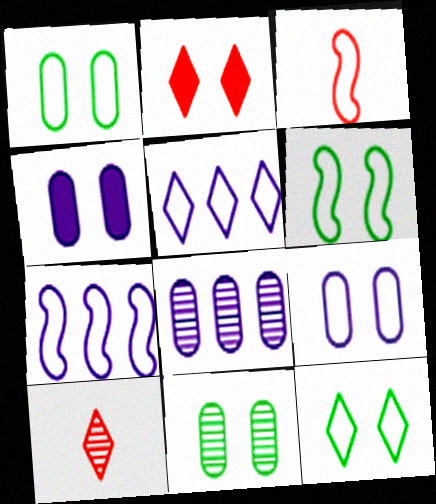[[1, 3, 5], 
[1, 6, 12], 
[3, 6, 7]]